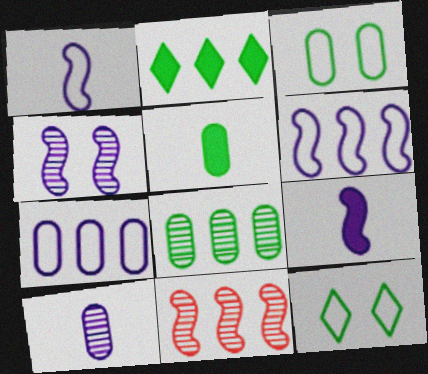[[2, 7, 11], 
[3, 5, 8], 
[4, 6, 9]]